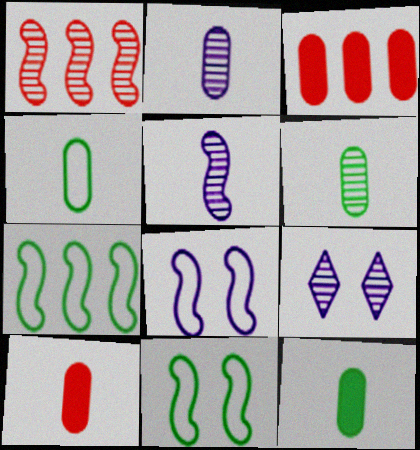[[1, 6, 9], 
[2, 4, 10], 
[4, 6, 12], 
[7, 9, 10]]